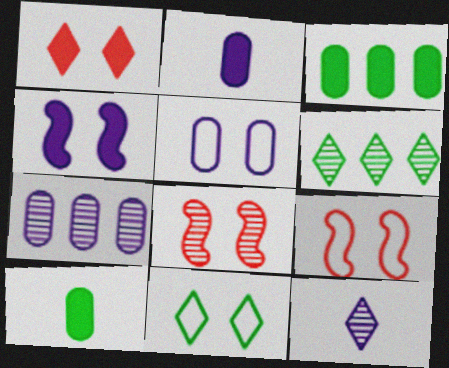[[2, 5, 7], 
[2, 6, 9], 
[3, 9, 12], 
[5, 9, 11]]